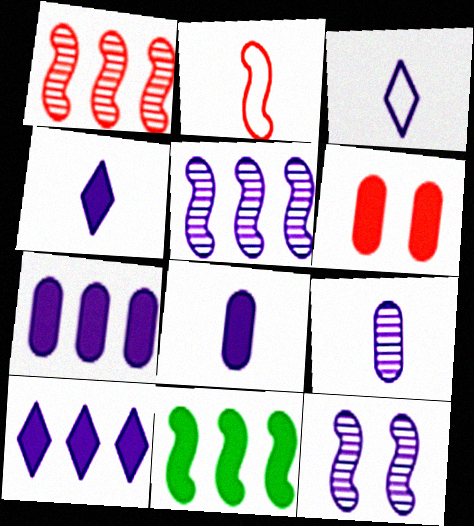[[2, 11, 12], 
[3, 7, 12], 
[4, 6, 11]]